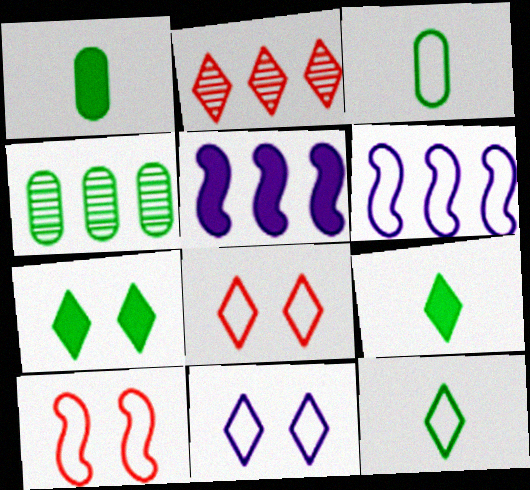[[2, 9, 11], 
[3, 6, 8]]